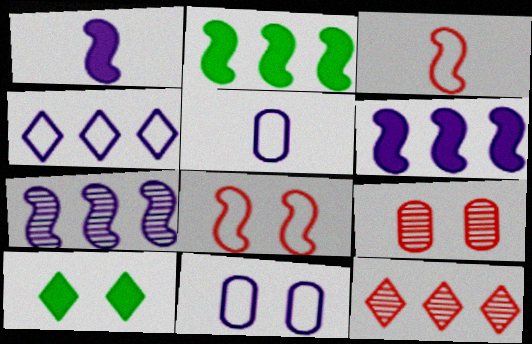[]